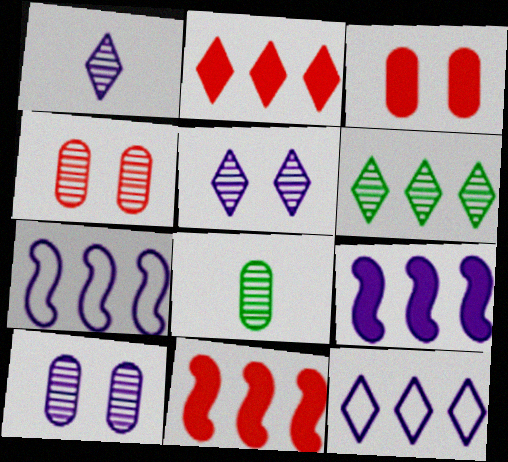[[2, 6, 12]]